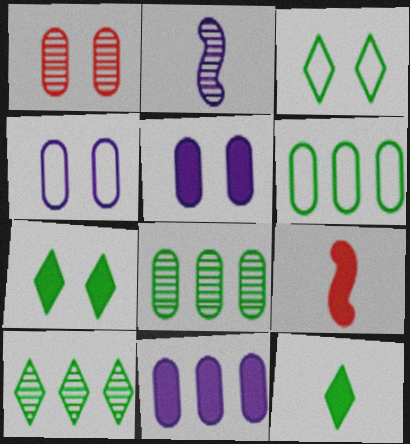[[1, 2, 10], 
[3, 10, 12], 
[4, 9, 10], 
[7, 9, 11]]